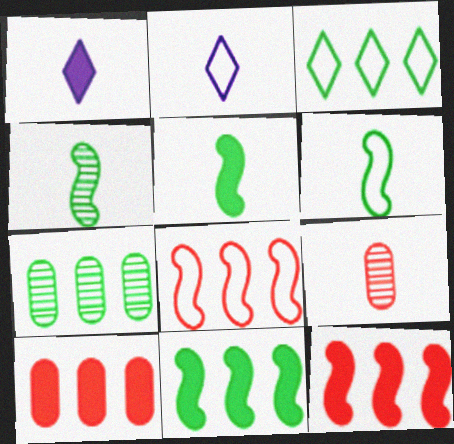[[1, 6, 9], 
[2, 5, 9], 
[3, 7, 11], 
[4, 5, 6]]